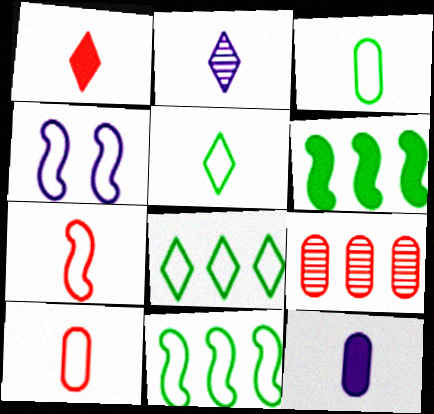[[1, 2, 5], 
[4, 7, 11], 
[4, 8, 10]]